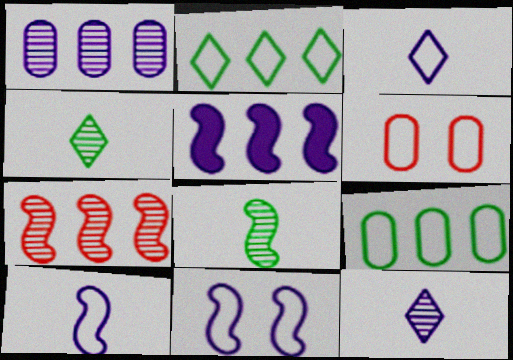[[2, 6, 10], 
[4, 5, 6]]